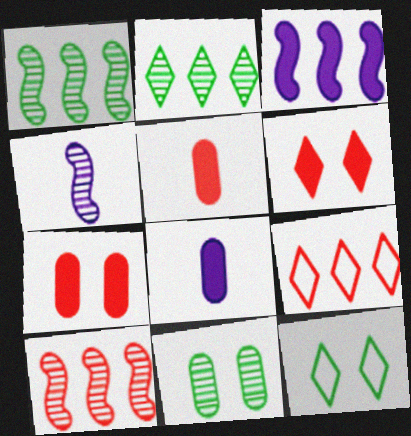[[8, 10, 12]]